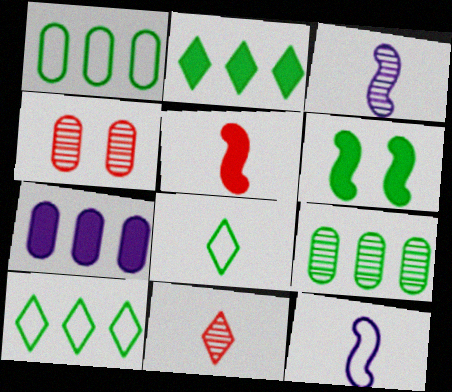[[2, 4, 12], 
[6, 8, 9]]